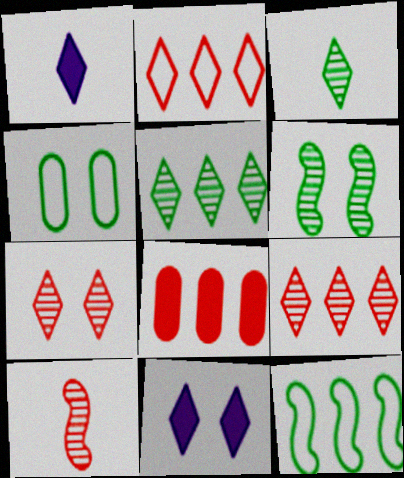[[2, 3, 11]]